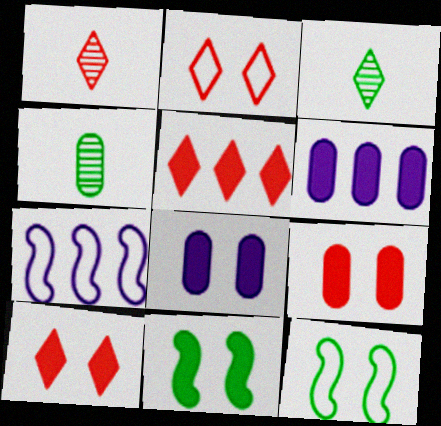[[1, 2, 5], 
[1, 6, 12], 
[3, 7, 9], 
[4, 7, 10], 
[8, 10, 11]]